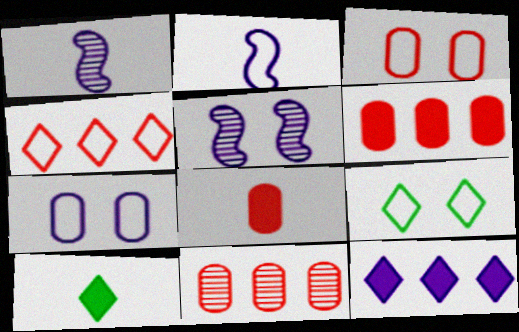[[1, 6, 9], 
[1, 7, 12], 
[3, 8, 11]]